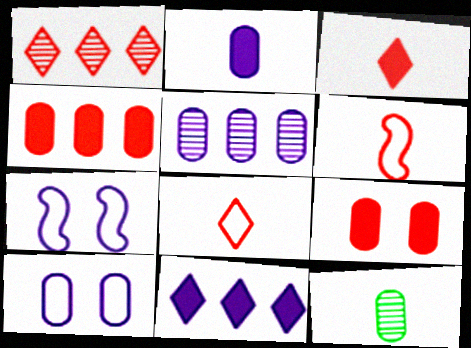[[1, 6, 9], 
[2, 5, 10], 
[4, 10, 12]]